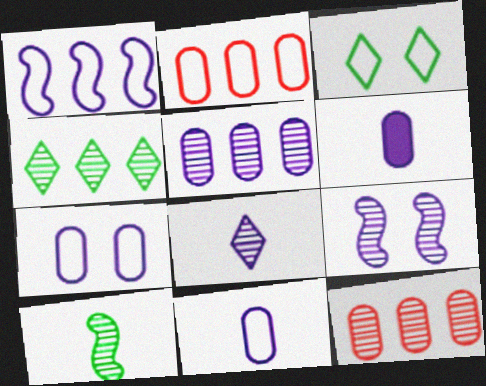[[5, 6, 7], 
[5, 8, 9]]